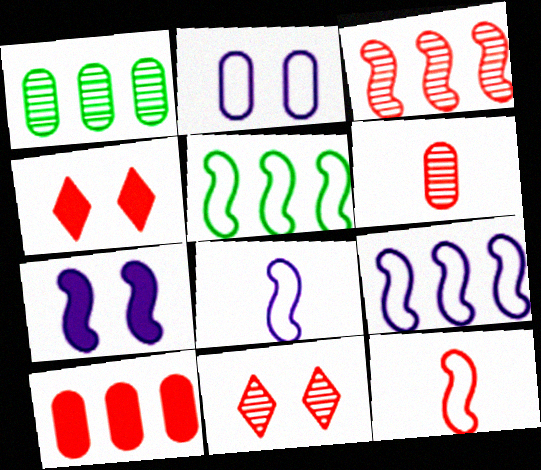[[1, 4, 8], 
[3, 6, 11], 
[10, 11, 12]]